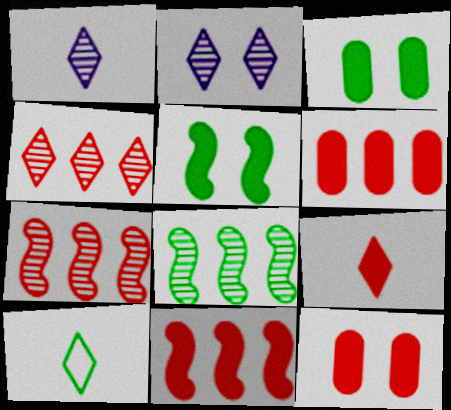[[1, 9, 10], 
[3, 8, 10], 
[9, 11, 12]]